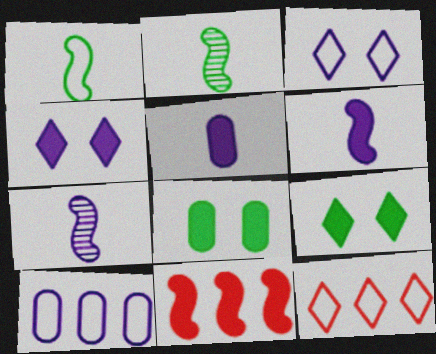[[4, 7, 10], 
[5, 9, 11], 
[7, 8, 12]]